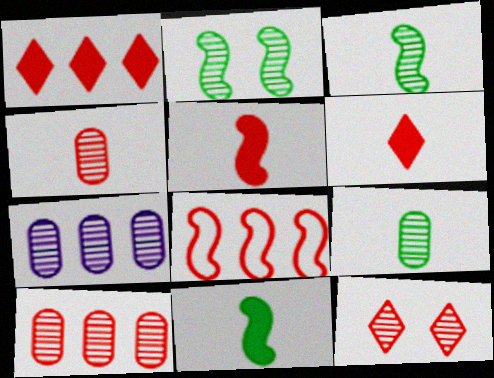[[1, 8, 10], 
[3, 7, 12]]